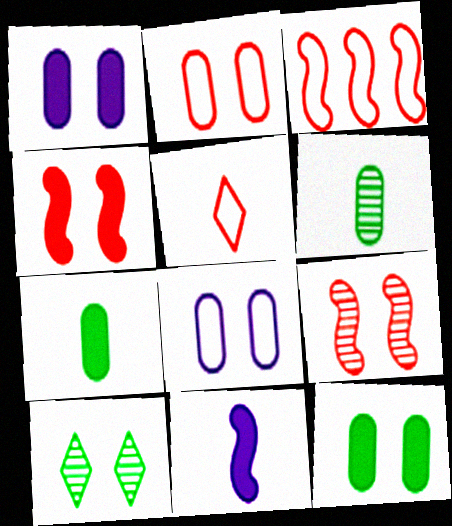[[2, 3, 5], 
[4, 8, 10], 
[5, 6, 11]]